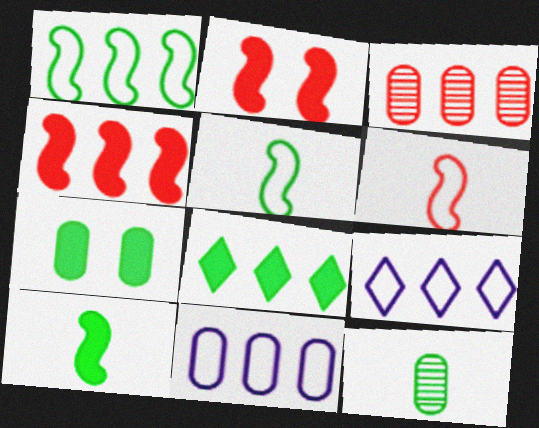[[2, 9, 12], 
[7, 8, 10]]